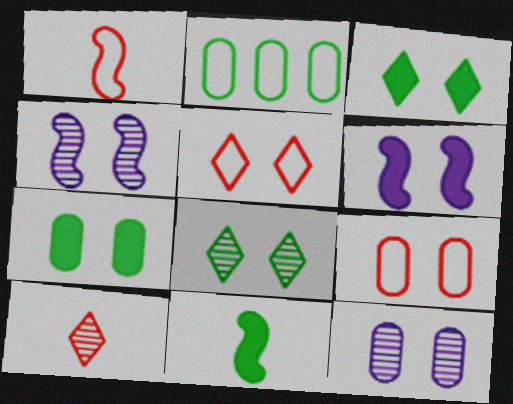[[2, 6, 10], 
[2, 8, 11], 
[3, 4, 9], 
[4, 5, 7], 
[6, 8, 9], 
[7, 9, 12]]